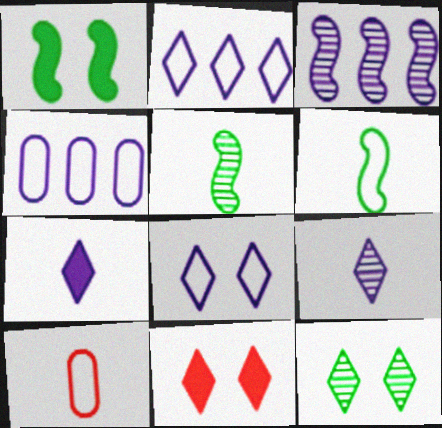[[4, 5, 11], 
[5, 7, 10], 
[8, 11, 12]]